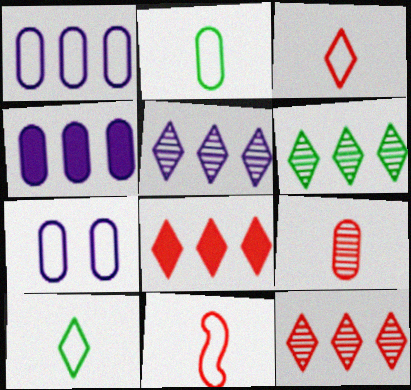[[5, 6, 12]]